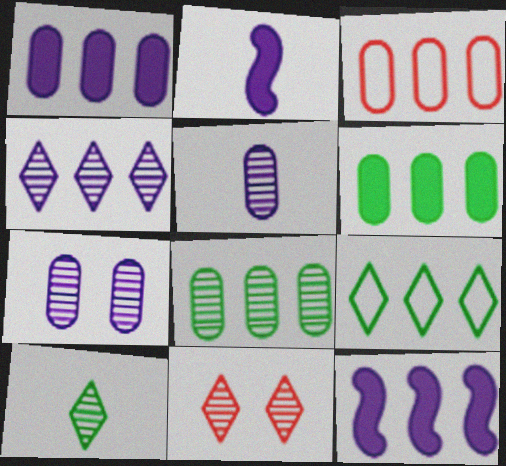[[1, 3, 8], 
[4, 10, 11]]